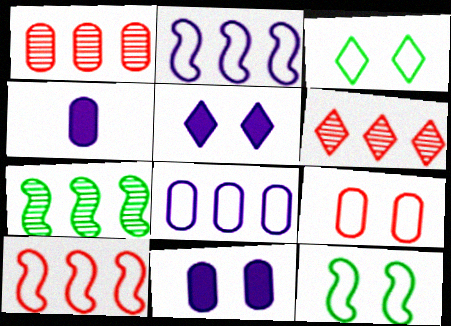[[4, 6, 12]]